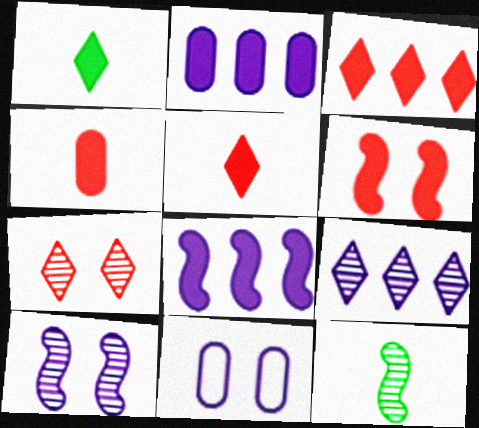[[1, 2, 6], 
[3, 4, 6], 
[3, 11, 12]]